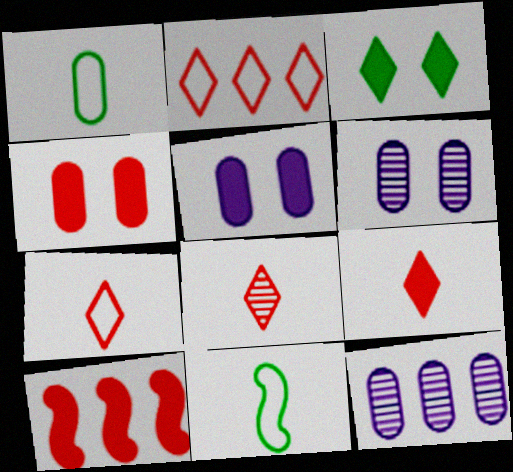[[1, 4, 12], 
[4, 9, 10], 
[7, 8, 9]]